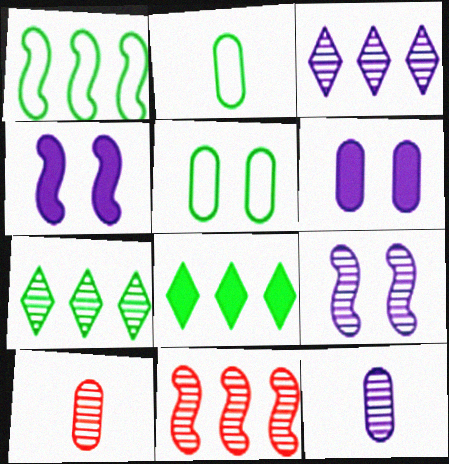[[3, 9, 12], 
[7, 9, 10]]